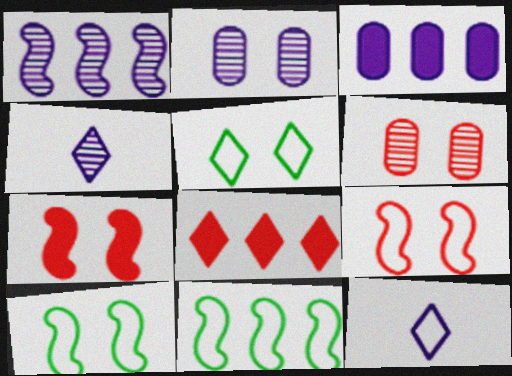[[1, 2, 4], 
[2, 5, 7], 
[4, 5, 8]]